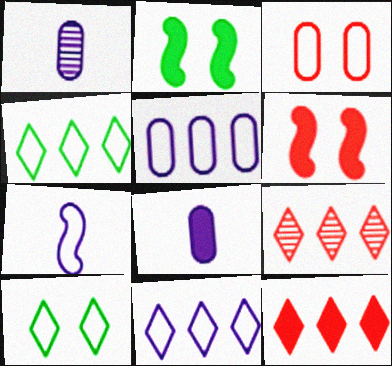[[1, 4, 6], 
[2, 8, 12], 
[3, 4, 7]]